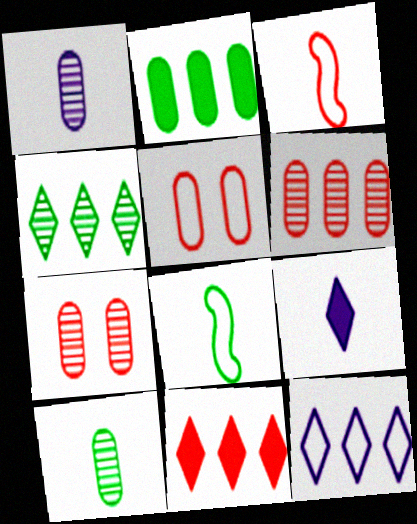[[1, 2, 5], 
[3, 7, 11], 
[3, 9, 10], 
[4, 11, 12], 
[5, 8, 12]]